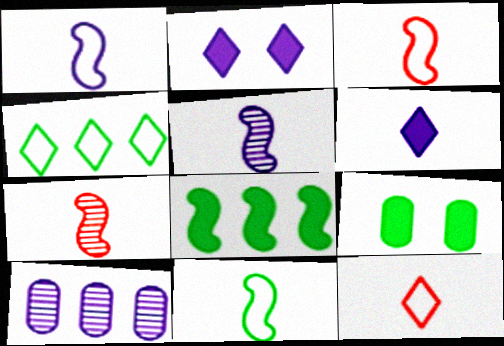[[1, 2, 10], 
[1, 3, 11]]